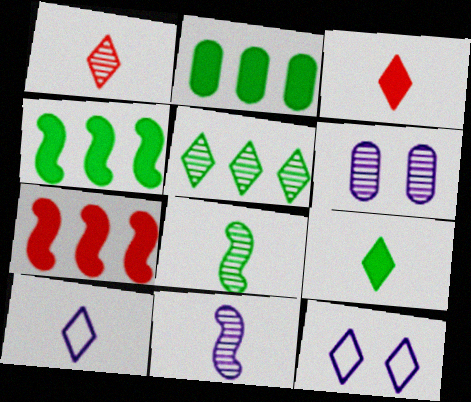[[1, 9, 10], 
[3, 5, 12]]